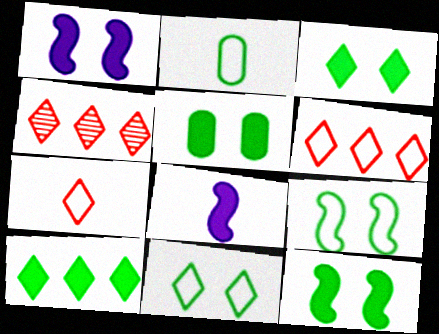[[1, 2, 4], 
[3, 5, 12]]